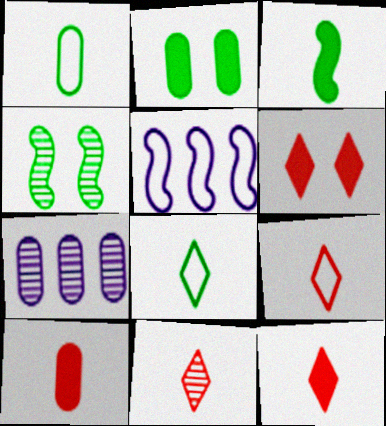[[2, 5, 11], 
[4, 7, 11], 
[9, 11, 12]]